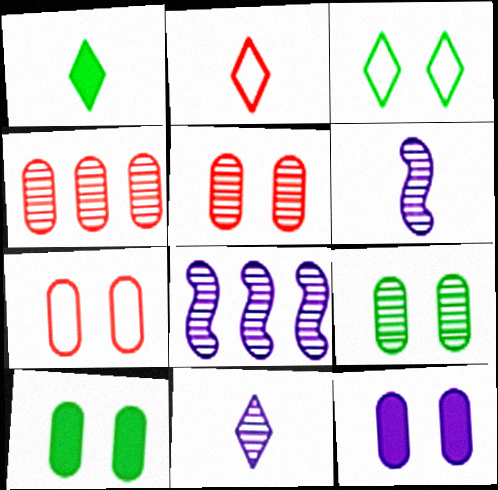[[1, 2, 11], 
[1, 7, 8], 
[2, 8, 10], 
[7, 9, 12]]